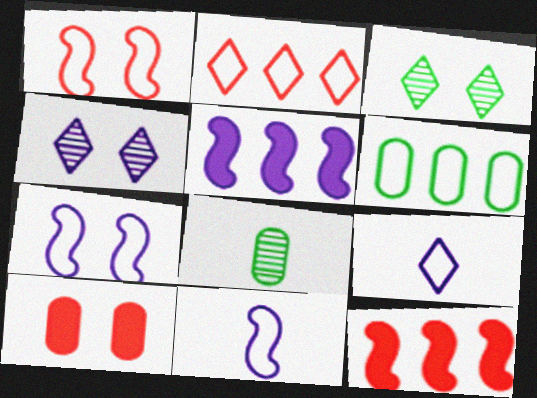[[1, 6, 9], 
[3, 7, 10]]